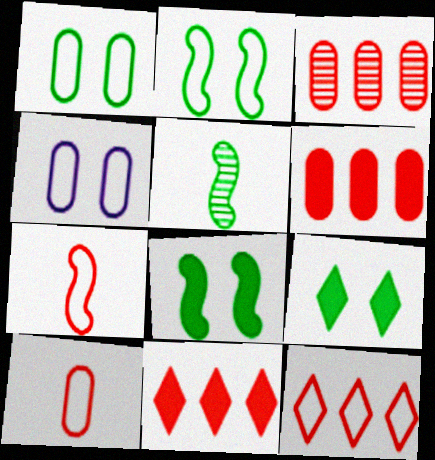[[4, 5, 11]]